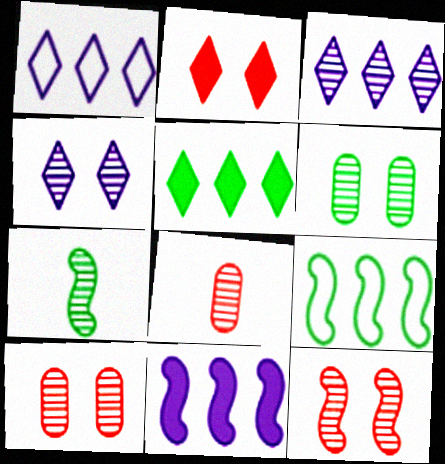[[3, 7, 10], 
[4, 6, 12]]